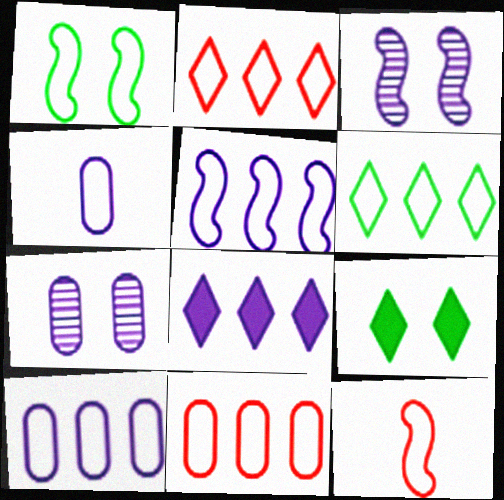[[1, 2, 4], 
[1, 5, 12], 
[3, 4, 8], 
[5, 6, 11]]